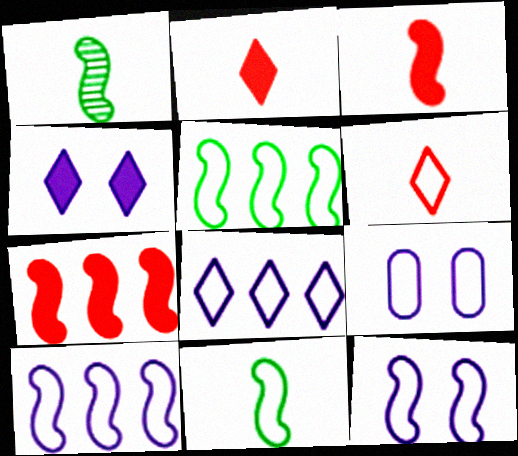[[1, 7, 12], 
[5, 6, 9]]